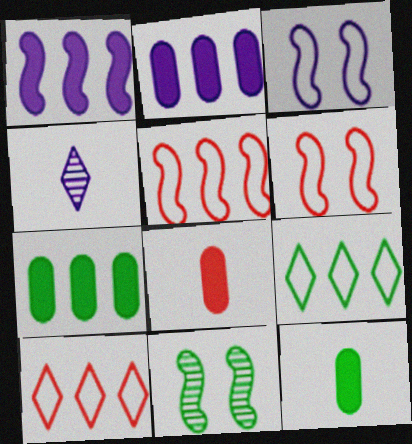[[2, 3, 4], 
[4, 6, 7], 
[9, 11, 12]]